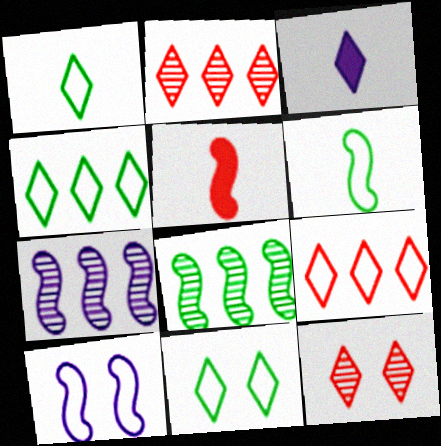[[1, 4, 11], 
[2, 3, 11], 
[3, 4, 12], 
[5, 8, 10]]